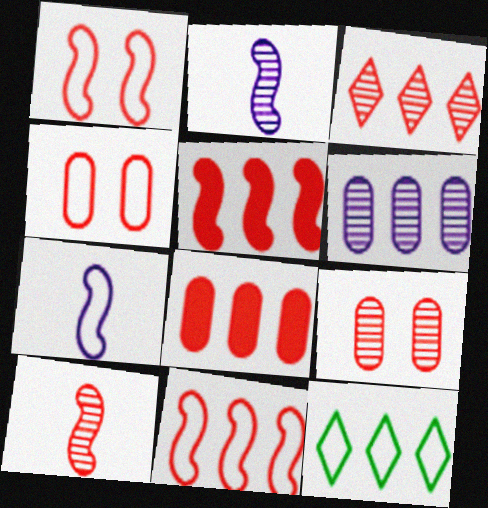[[1, 5, 10], 
[3, 8, 11], 
[3, 9, 10], 
[4, 7, 12], 
[5, 6, 12]]